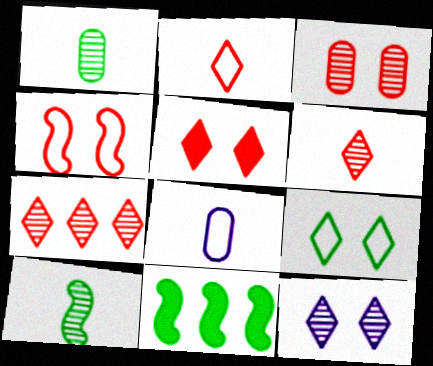[[1, 9, 11], 
[2, 5, 7], 
[3, 4, 5], 
[5, 9, 12]]